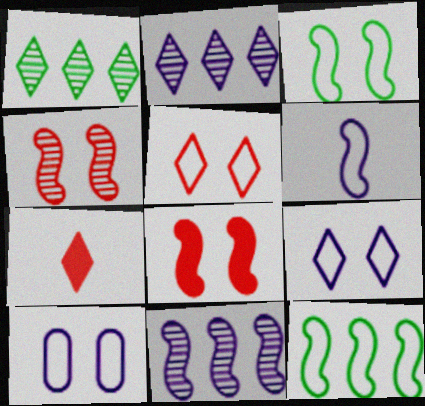[[1, 7, 9], 
[3, 5, 10]]